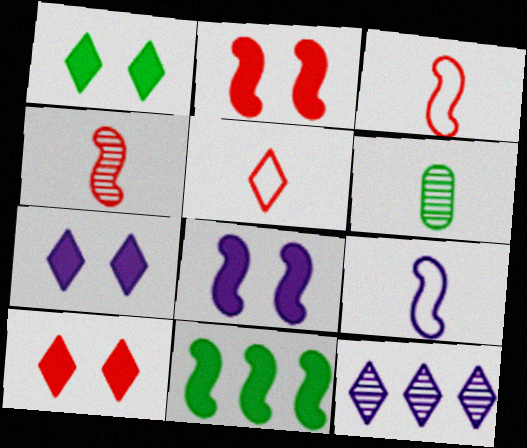[[1, 5, 12], 
[1, 7, 10]]